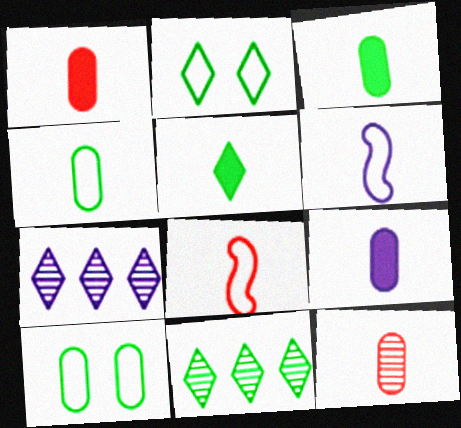[[1, 3, 9], 
[2, 5, 11], 
[4, 9, 12], 
[5, 6, 12]]